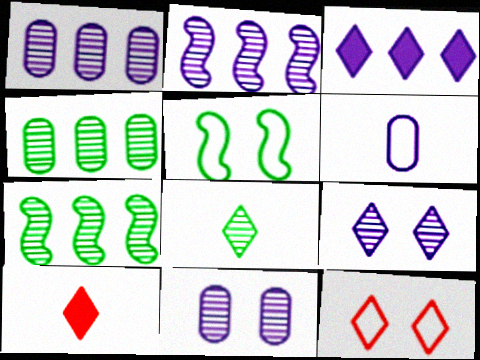[[1, 5, 10], 
[3, 8, 12]]